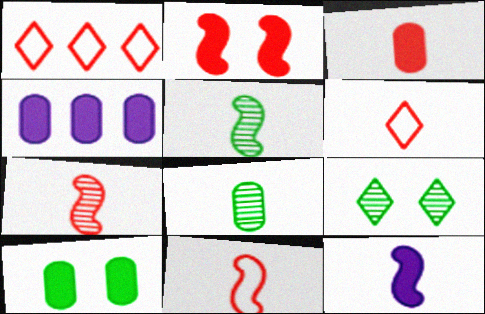[[3, 4, 10], 
[3, 6, 7], 
[4, 9, 11], 
[5, 11, 12], 
[6, 8, 12]]